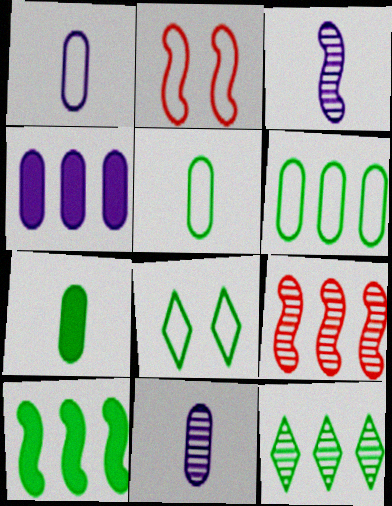[[2, 3, 10], 
[6, 10, 12]]